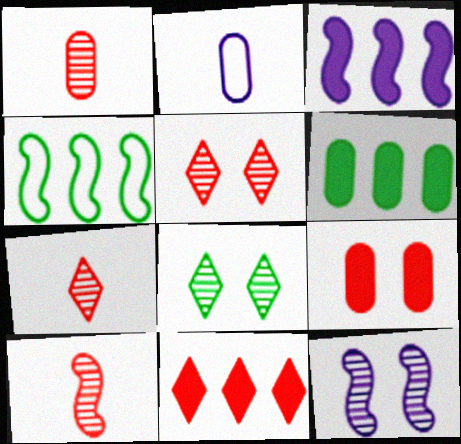[[1, 7, 10], 
[3, 6, 11]]